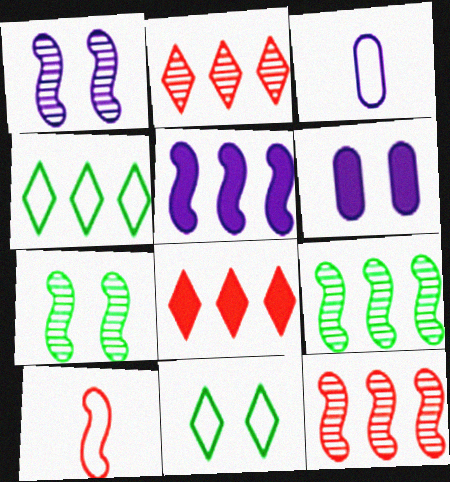[[3, 7, 8], 
[5, 7, 10]]